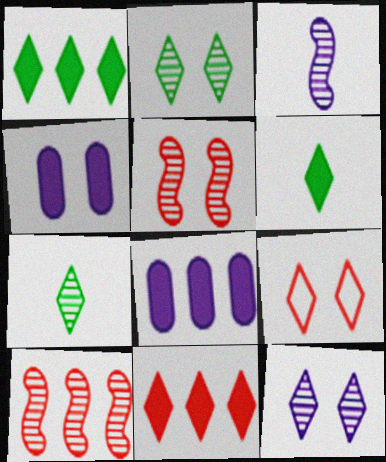[]